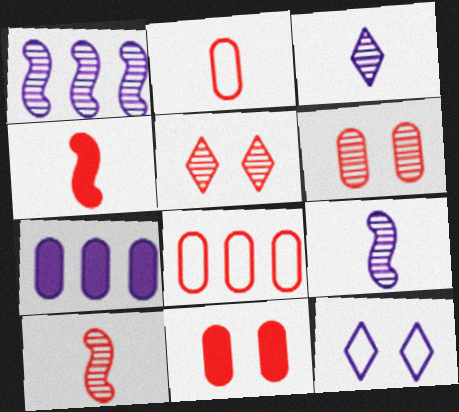[[4, 5, 8], 
[7, 9, 12]]